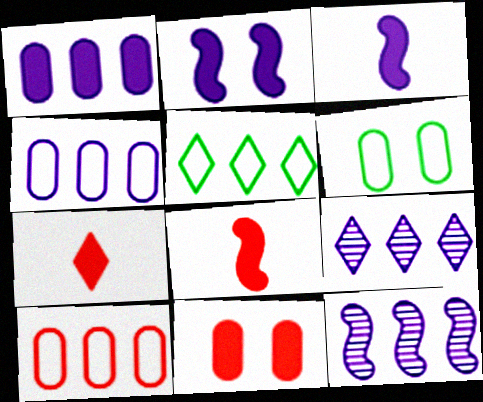[[6, 7, 12], 
[6, 8, 9]]